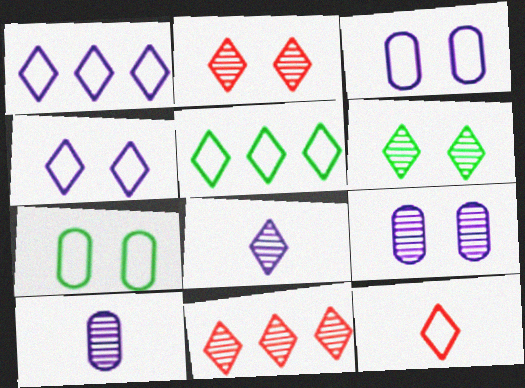[[4, 5, 12], 
[6, 8, 11]]